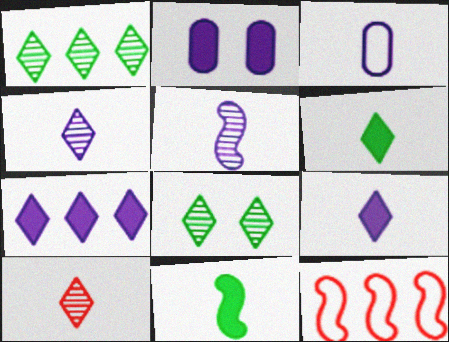[[3, 5, 9], 
[3, 10, 11]]